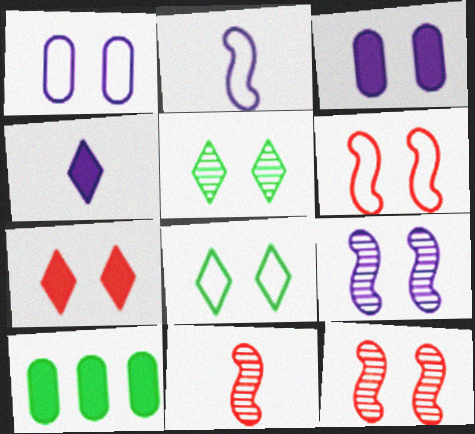[[1, 6, 8], 
[3, 5, 6], 
[3, 8, 12]]